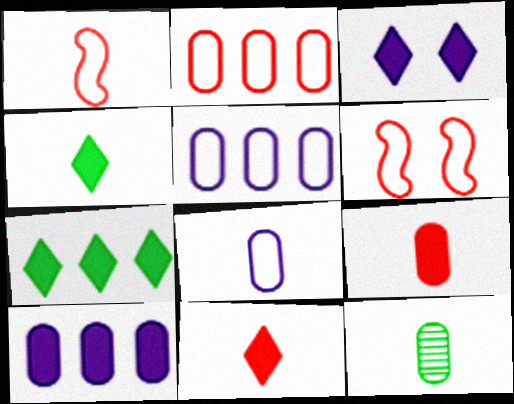[[3, 7, 11], 
[8, 9, 12]]